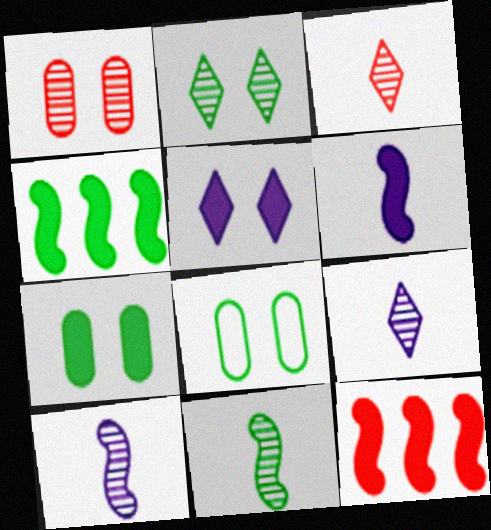[[8, 9, 12]]